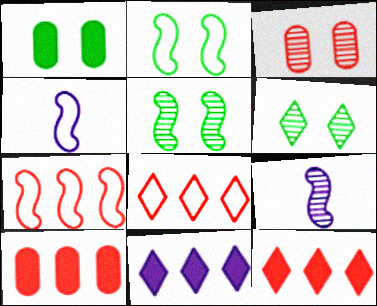[[1, 2, 6], 
[1, 8, 9], 
[2, 4, 7], 
[4, 6, 10]]